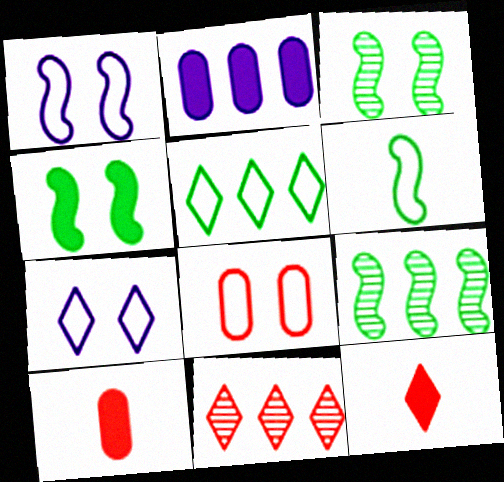[[2, 4, 12], 
[4, 6, 9], 
[7, 9, 10]]